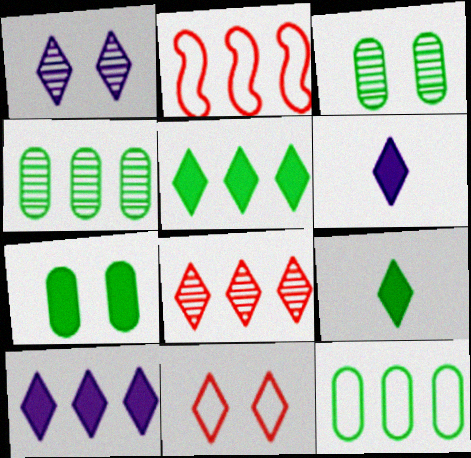[[2, 3, 6], 
[2, 4, 10]]